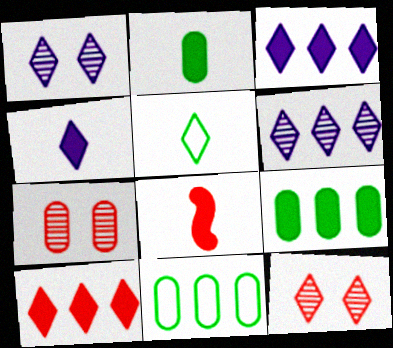[[1, 5, 10], 
[1, 8, 11], 
[2, 4, 8], 
[3, 5, 12]]